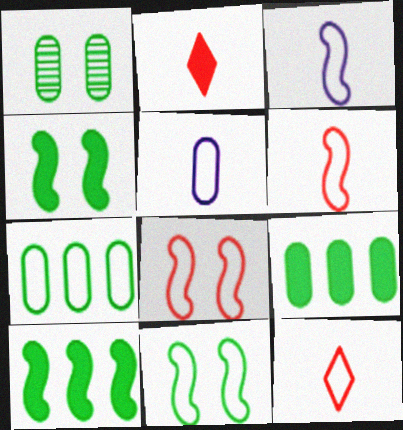[]